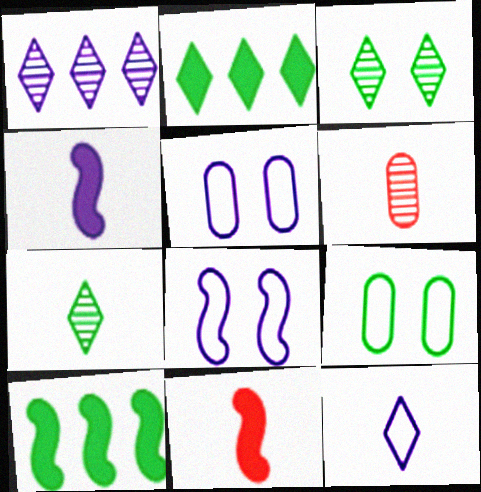[[1, 4, 5], 
[1, 9, 11], 
[2, 6, 8], 
[7, 9, 10]]